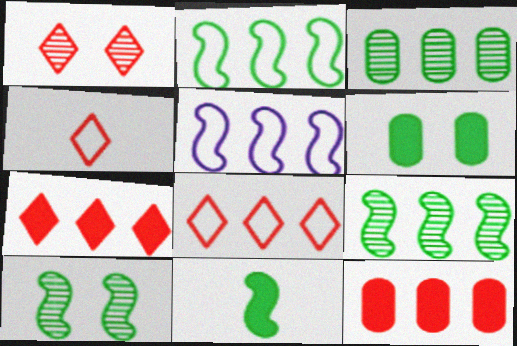[[1, 4, 7], 
[2, 10, 11], 
[3, 5, 7]]